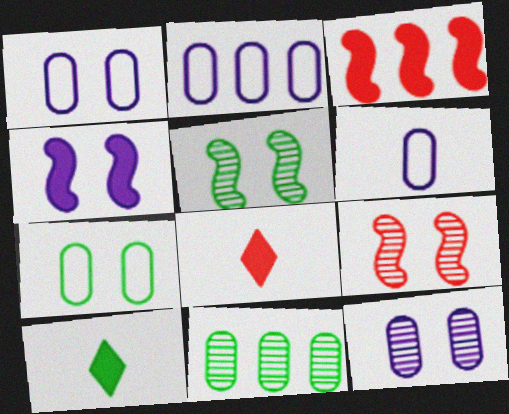[[1, 2, 6], 
[2, 5, 8], 
[2, 9, 10]]